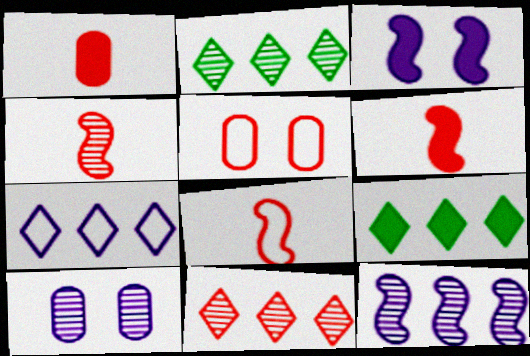[[1, 3, 9], 
[2, 4, 10], 
[4, 6, 8], 
[5, 6, 11], 
[7, 9, 11], 
[8, 9, 10]]